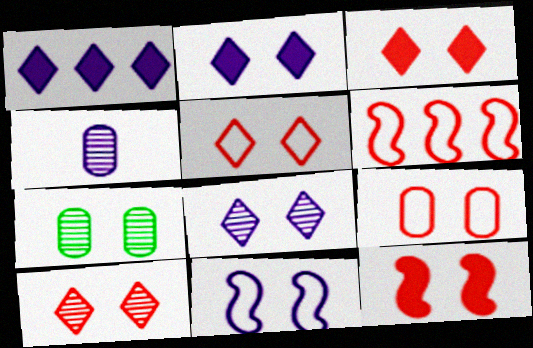[[1, 4, 11], 
[3, 5, 10], 
[3, 7, 11], 
[9, 10, 12]]